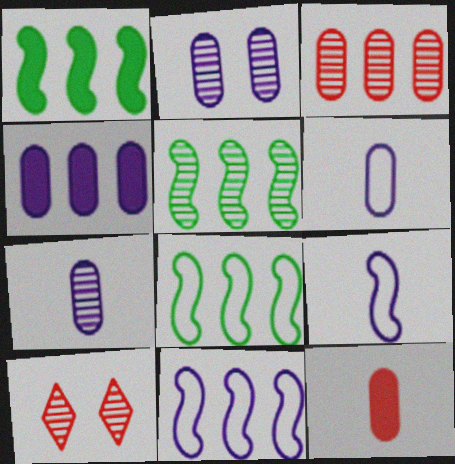[[1, 5, 8], 
[1, 6, 10], 
[2, 4, 6], 
[5, 7, 10]]